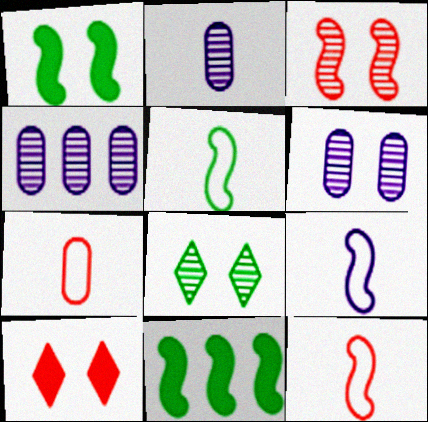[[2, 4, 6], 
[3, 6, 8], 
[3, 9, 11], 
[4, 5, 10], 
[5, 9, 12]]